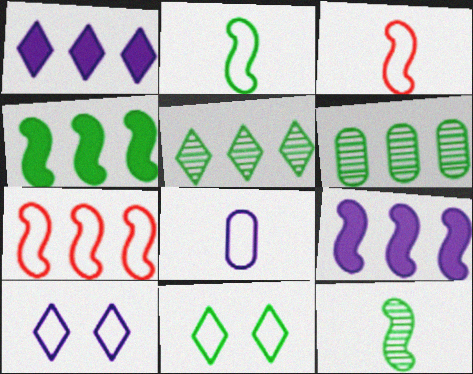[[1, 6, 7], 
[7, 8, 11]]